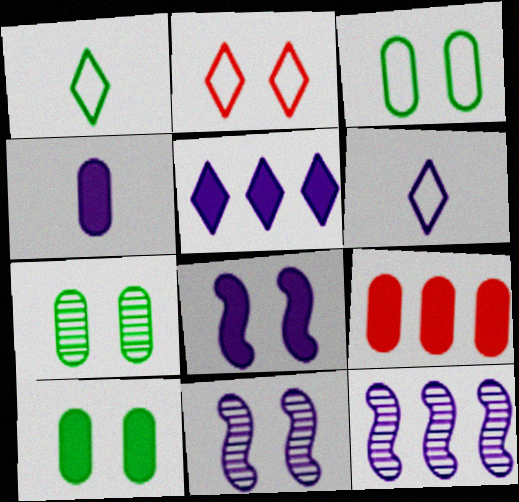[[1, 9, 11], 
[2, 7, 8], 
[2, 10, 11], 
[3, 7, 10], 
[4, 5, 8], 
[4, 9, 10]]